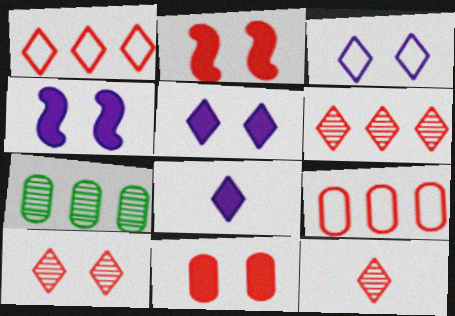[[2, 9, 12], 
[6, 10, 12]]